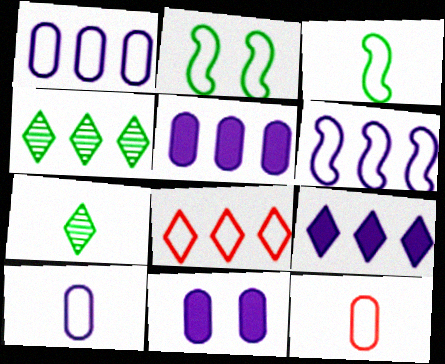[[2, 8, 10], 
[4, 8, 9]]